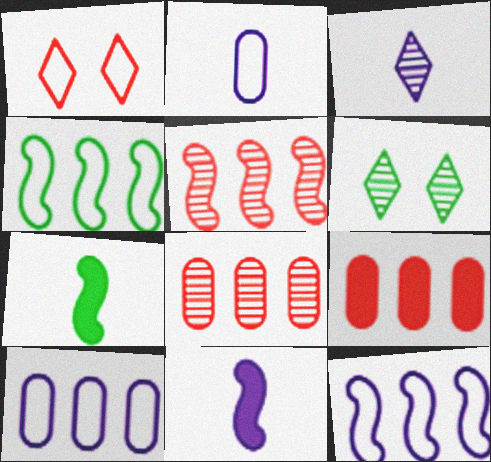[[1, 2, 4], 
[2, 3, 11]]